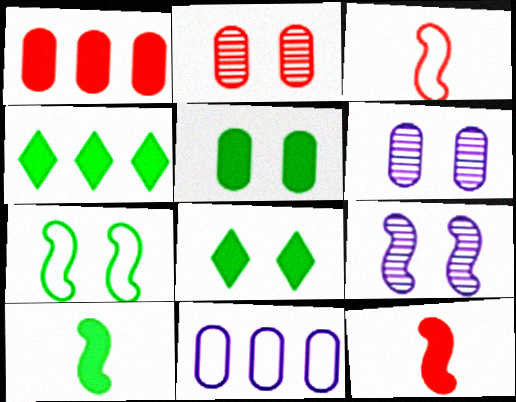[[3, 4, 6], 
[4, 5, 10]]